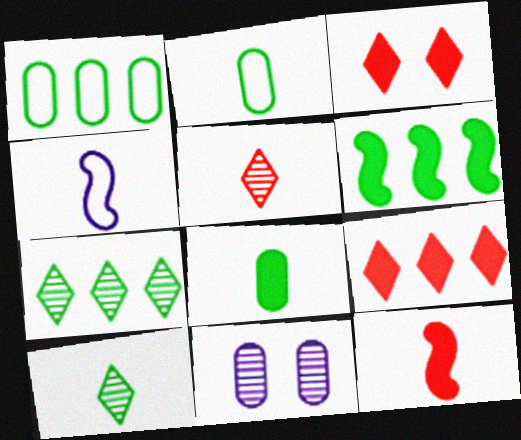[[1, 6, 7], 
[4, 5, 8]]